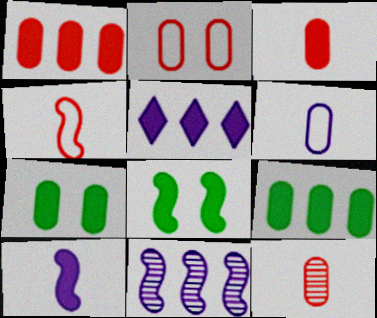[[1, 2, 12], 
[3, 5, 8], 
[4, 8, 11]]